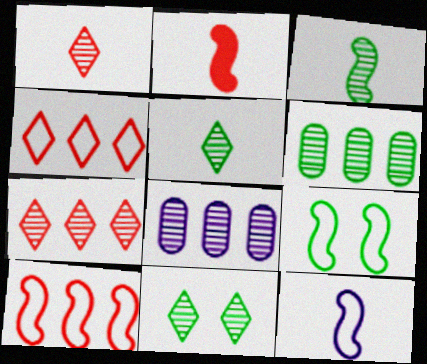[[2, 3, 12], 
[3, 6, 11], 
[9, 10, 12]]